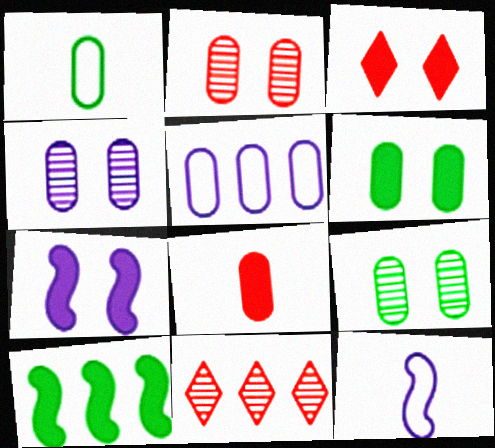[[1, 7, 11], 
[2, 4, 9], 
[3, 6, 7], 
[5, 8, 9], 
[5, 10, 11], 
[6, 11, 12]]